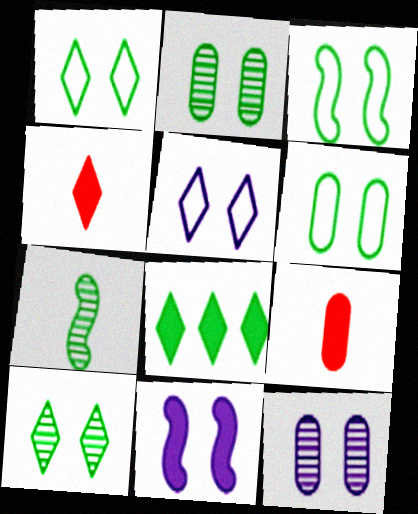[[1, 3, 6], 
[5, 11, 12], 
[6, 7, 8], 
[8, 9, 11]]